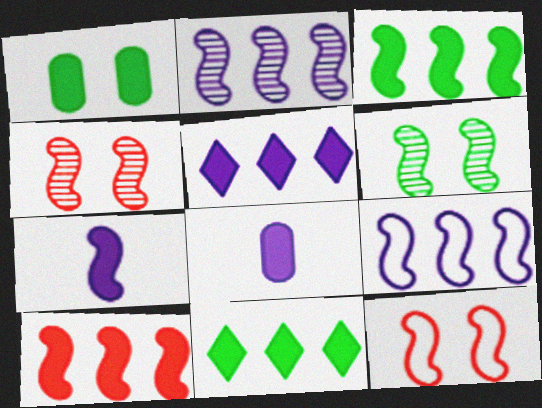[]